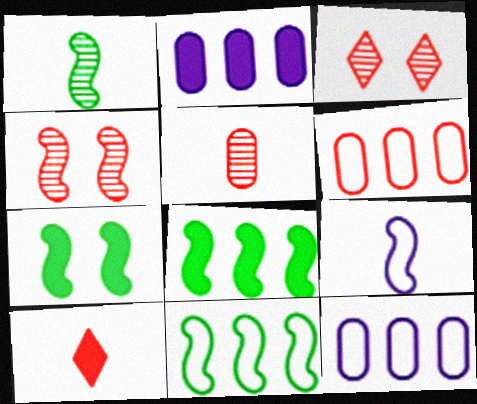[[1, 7, 11], 
[2, 7, 10], 
[4, 6, 10], 
[4, 8, 9]]